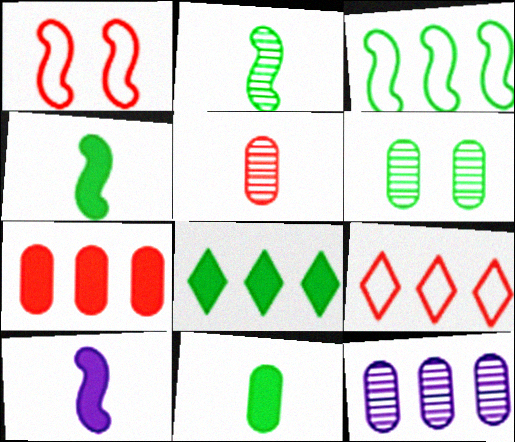[[5, 6, 12], 
[6, 9, 10]]